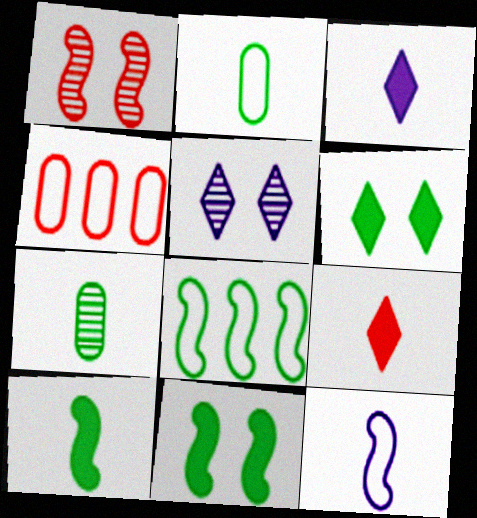[[1, 4, 9], 
[4, 5, 10], 
[6, 7, 8], 
[7, 9, 12]]